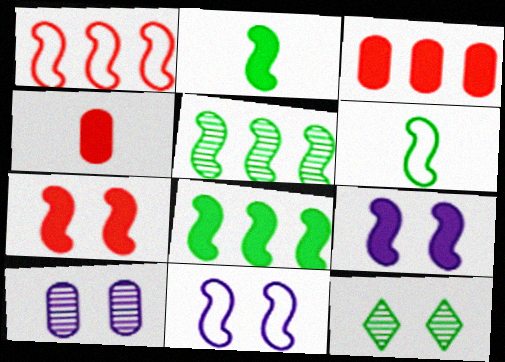[[1, 6, 11]]